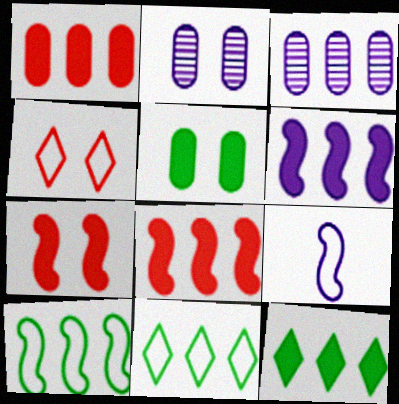[[1, 6, 12], 
[3, 8, 11]]